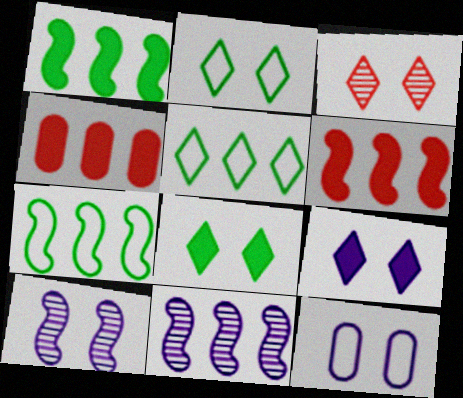[[2, 3, 9], 
[4, 5, 11], 
[6, 7, 11], 
[9, 10, 12]]